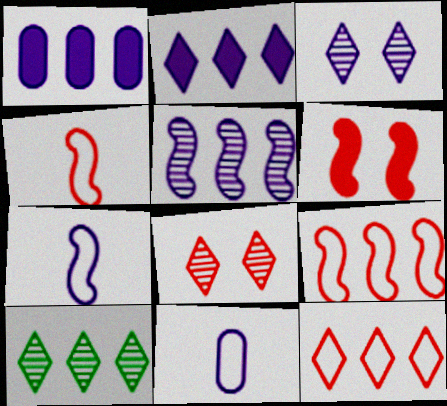[[1, 3, 7], 
[1, 9, 10], 
[2, 10, 12], 
[6, 10, 11]]